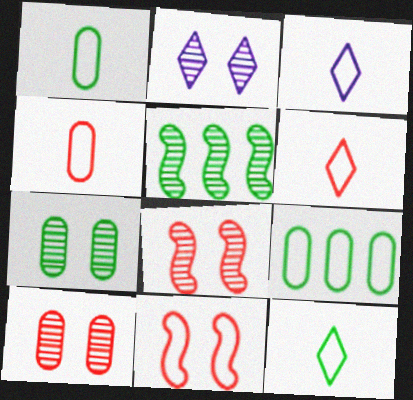[[2, 7, 8], 
[3, 6, 12], 
[3, 9, 11]]